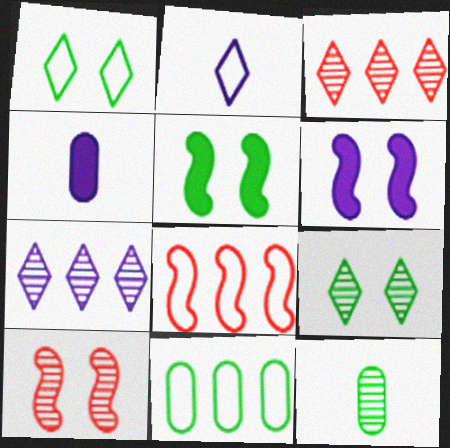[[4, 8, 9], 
[7, 10, 12]]